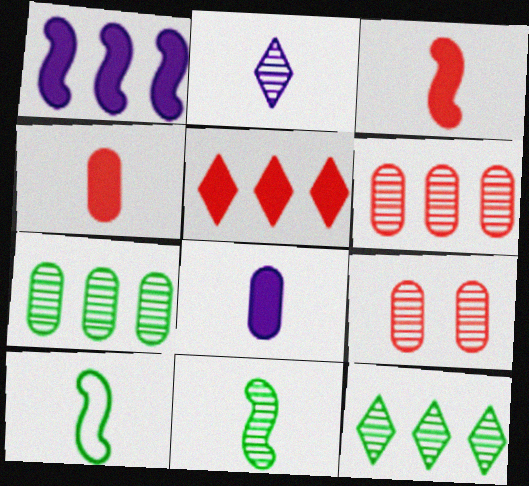[[2, 4, 10]]